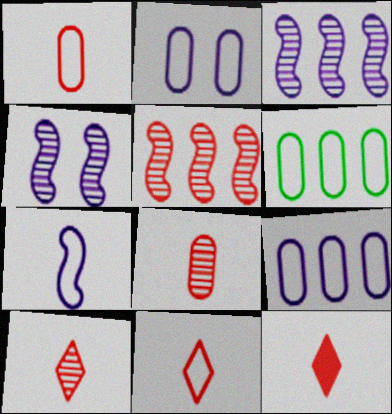[[1, 2, 6], 
[4, 6, 12], 
[10, 11, 12]]